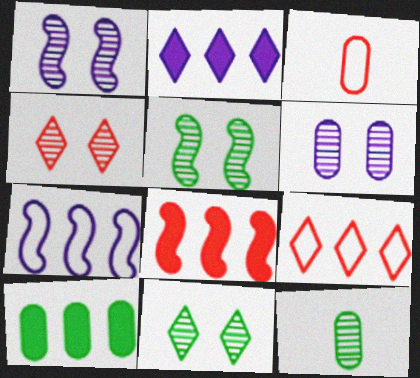[[2, 3, 5], 
[2, 8, 10], 
[3, 4, 8], 
[3, 6, 10], 
[4, 5, 6]]